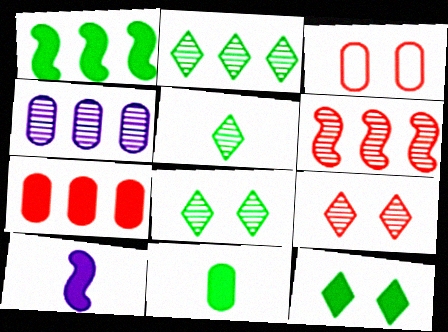[[1, 11, 12], 
[2, 3, 10], 
[2, 4, 6], 
[2, 5, 8], 
[3, 4, 11], 
[7, 10, 12]]